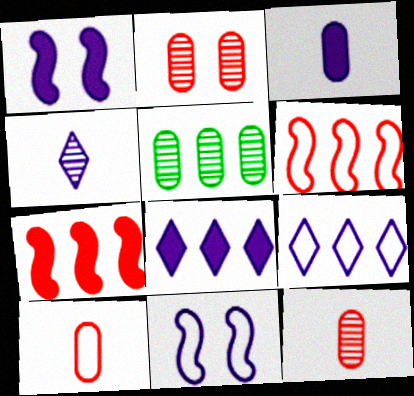[[1, 3, 8], 
[5, 6, 8], 
[5, 7, 9]]